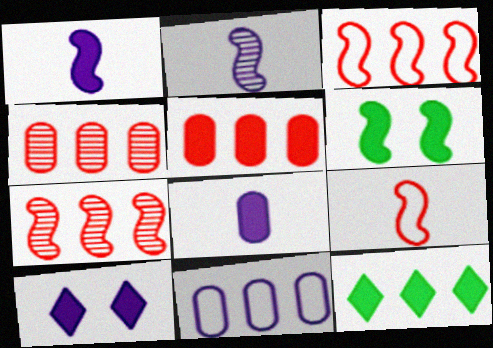[[2, 3, 6], 
[2, 10, 11], 
[7, 11, 12]]